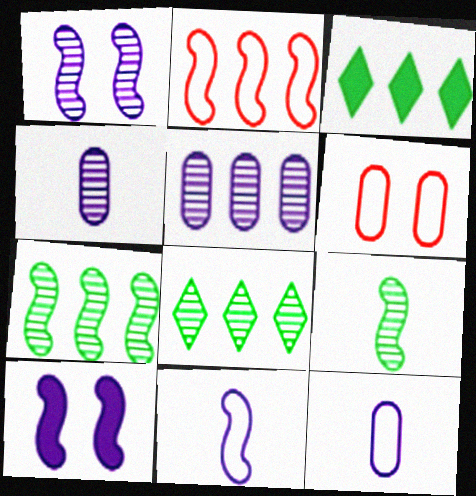[[2, 3, 5], 
[2, 9, 10]]